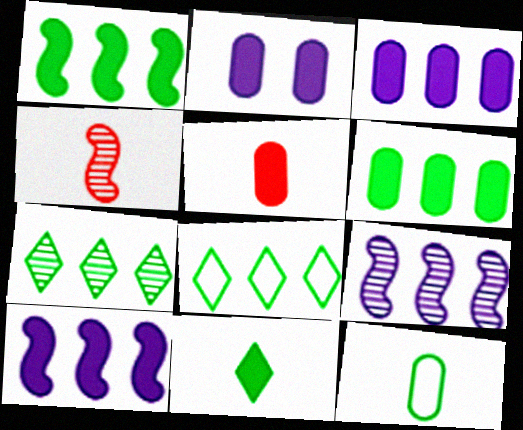[[2, 4, 8], 
[2, 5, 6]]